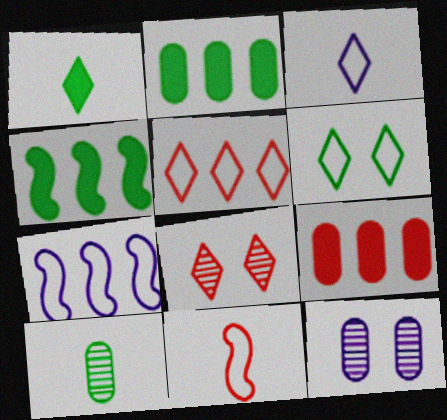[[3, 5, 6], 
[4, 6, 10], 
[8, 9, 11]]